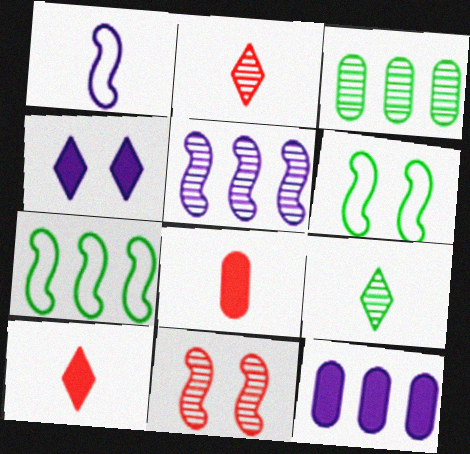[[1, 8, 9], 
[2, 6, 12]]